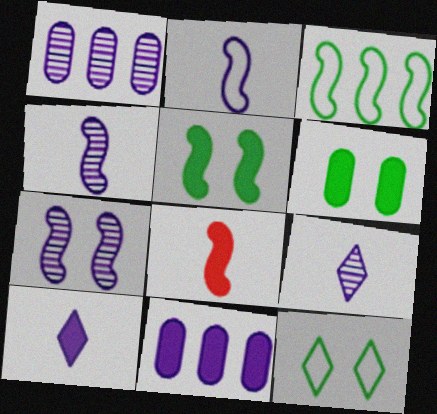[[1, 7, 9], 
[1, 8, 12], 
[3, 7, 8]]